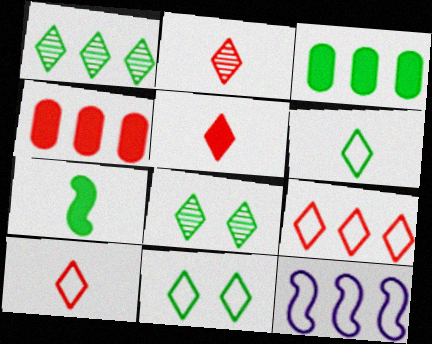[[1, 4, 12], 
[2, 5, 10]]